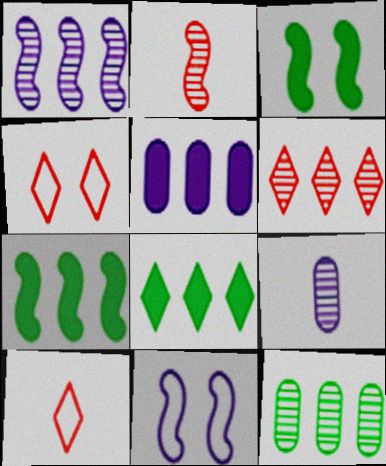[[1, 6, 12], 
[2, 7, 11], 
[4, 7, 9]]